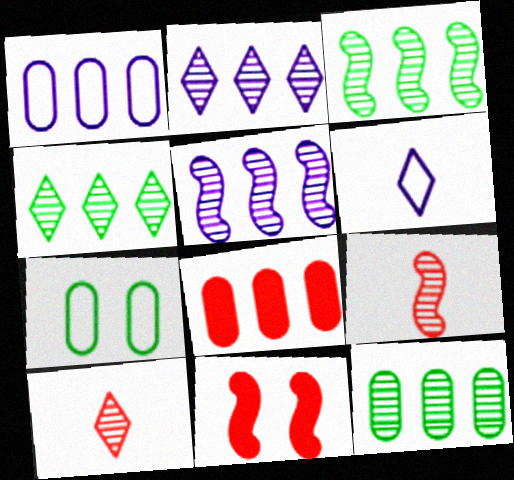[[1, 8, 12], 
[3, 4, 12], 
[6, 11, 12]]